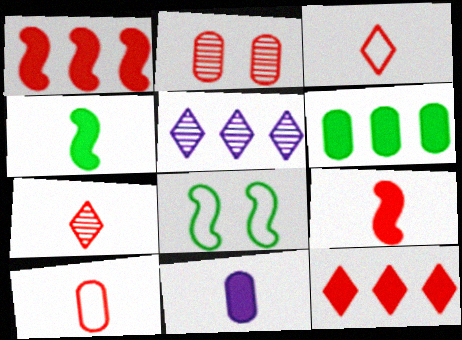[[1, 2, 3], 
[7, 9, 10]]